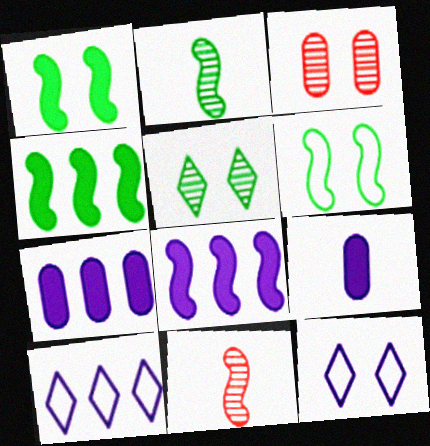[[1, 3, 12], 
[2, 4, 6], 
[6, 8, 11]]